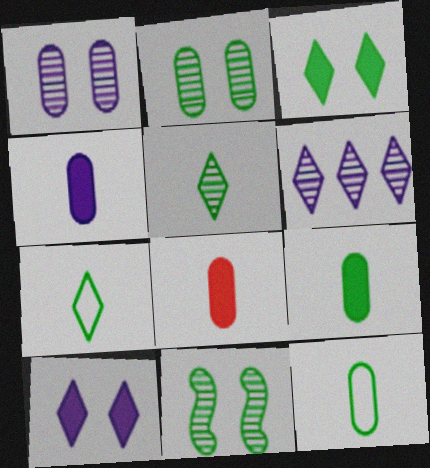[[4, 8, 9]]